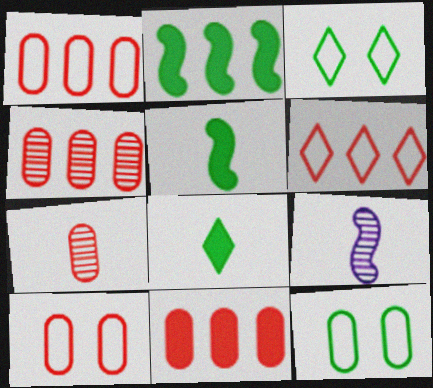[[1, 4, 11], 
[3, 9, 11], 
[7, 10, 11]]